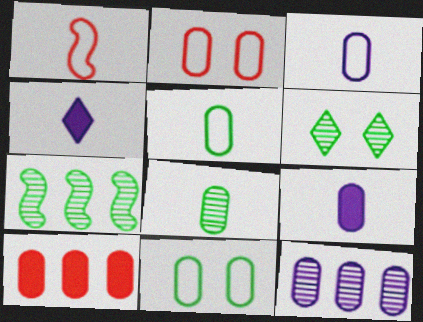[[1, 4, 8], 
[2, 4, 7], 
[6, 7, 8]]